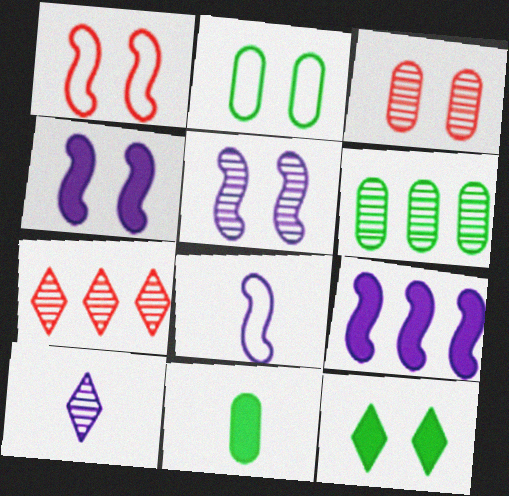[[2, 6, 11], 
[5, 8, 9]]